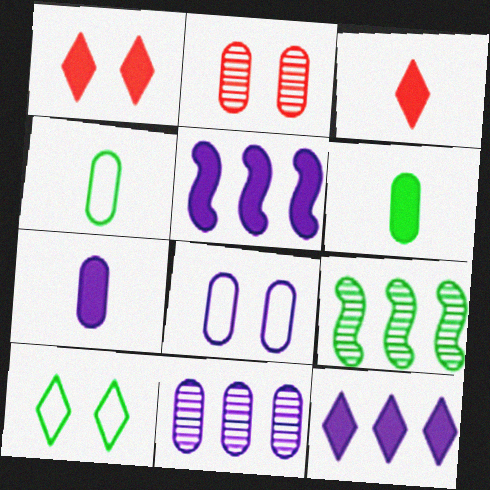[[1, 5, 6], 
[3, 8, 9], 
[6, 9, 10], 
[7, 8, 11]]